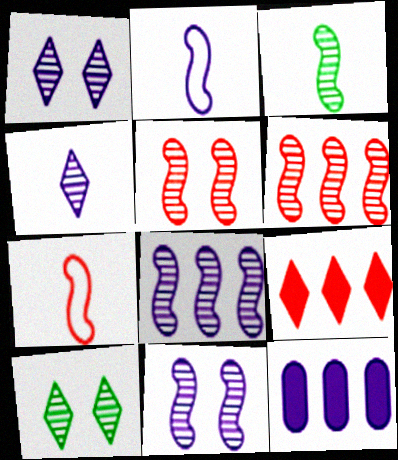[[1, 2, 12], 
[3, 5, 8], 
[3, 6, 11], 
[7, 10, 12]]